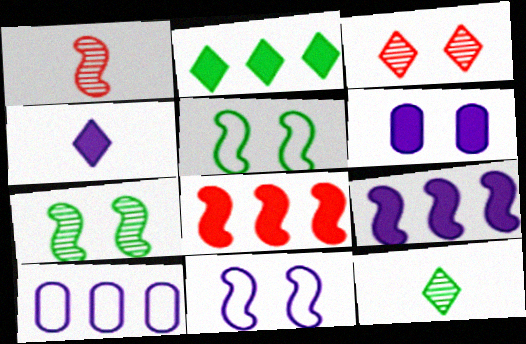[[1, 5, 9], 
[3, 5, 6], 
[4, 6, 9]]